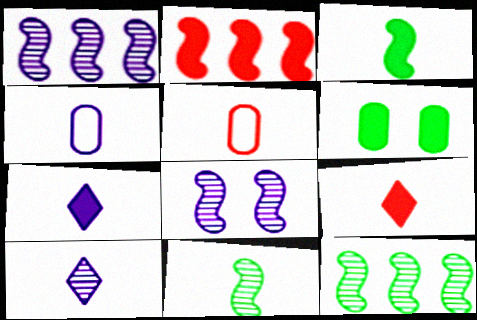[[2, 6, 7], 
[3, 5, 10], 
[4, 9, 11], 
[5, 7, 11]]